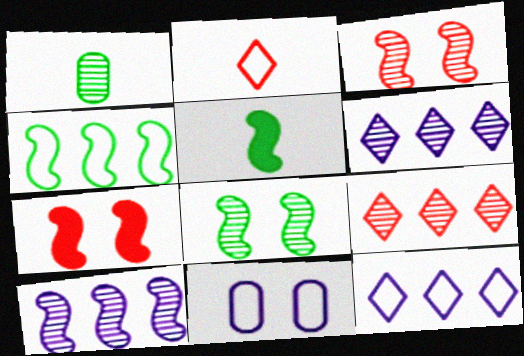[[1, 3, 6], 
[1, 7, 12], 
[2, 4, 11], 
[4, 5, 8], 
[5, 9, 11]]